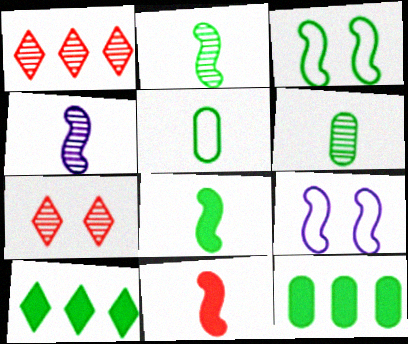[[3, 6, 10]]